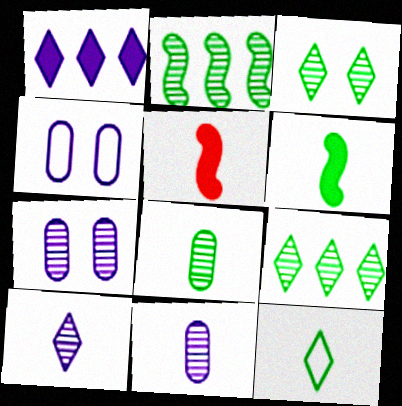[[2, 3, 8], 
[4, 5, 9], 
[5, 11, 12], 
[6, 8, 12]]